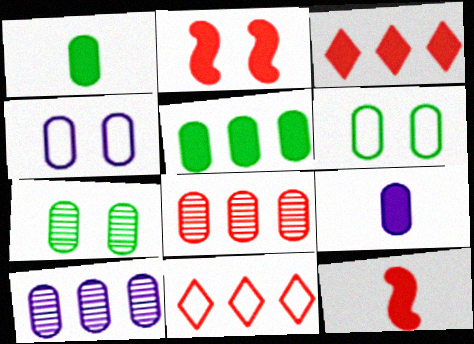[[1, 4, 8], 
[4, 9, 10], 
[6, 8, 9]]